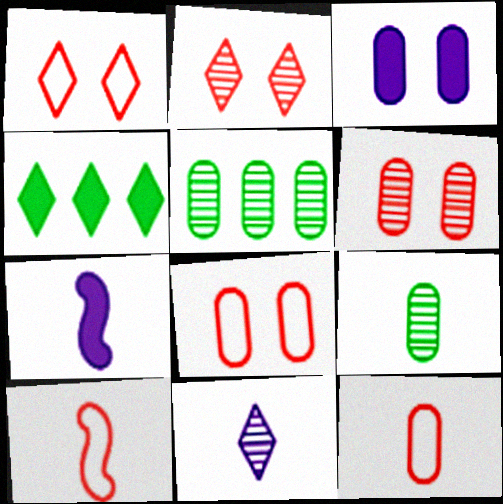[[1, 4, 11], 
[1, 5, 7], 
[3, 5, 12]]